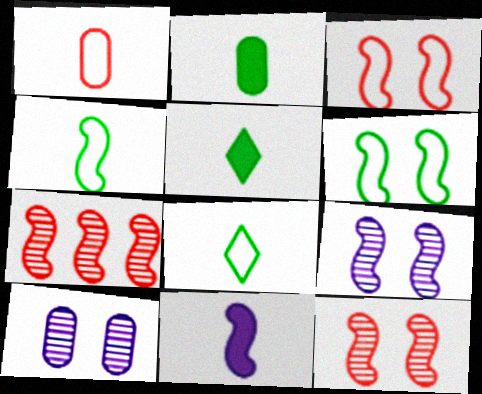[[6, 7, 11]]